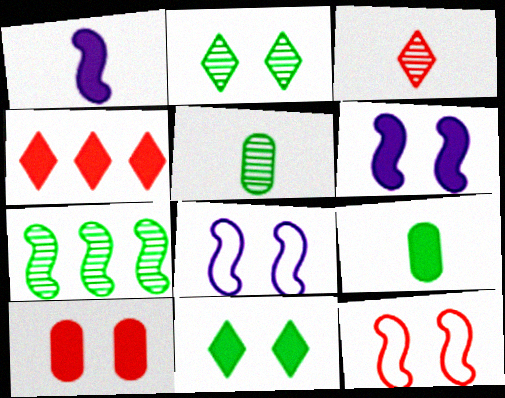[[1, 7, 12], 
[2, 5, 7], 
[2, 8, 10], 
[4, 5, 8], 
[4, 6, 9], 
[6, 10, 11]]